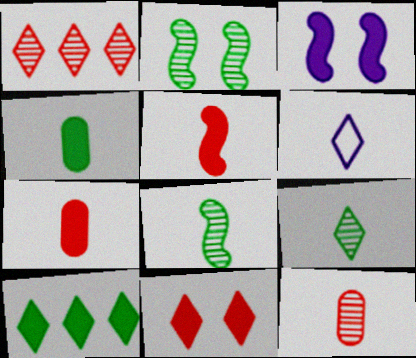[[3, 7, 10], 
[6, 7, 8]]